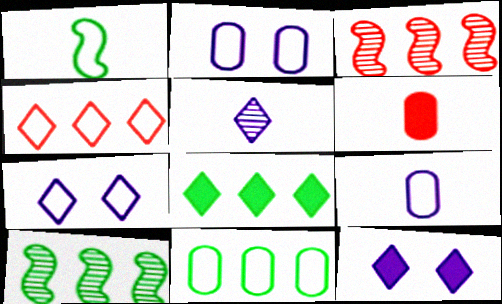[[1, 2, 4], 
[1, 5, 6], 
[6, 7, 10], 
[8, 10, 11]]